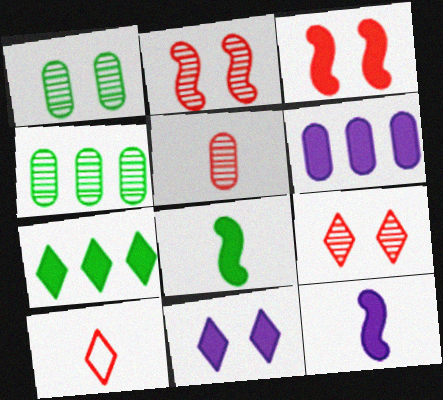[[6, 11, 12]]